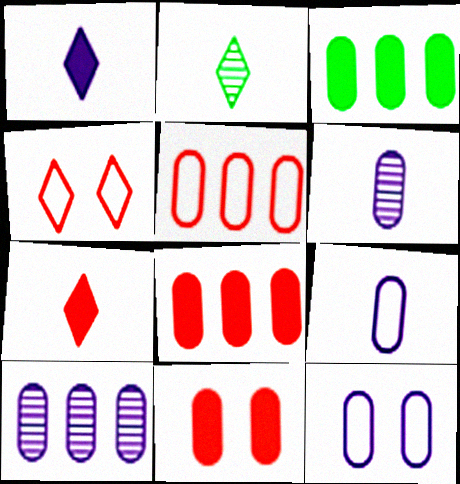[[3, 5, 10]]